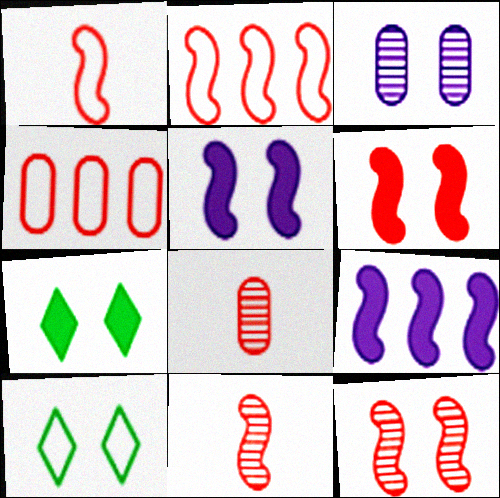[[2, 6, 11], 
[3, 6, 10], 
[8, 9, 10]]